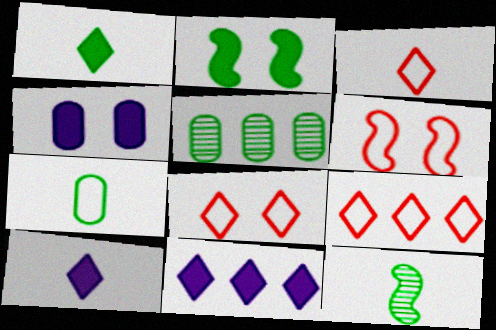[[1, 7, 12], 
[3, 8, 9], 
[4, 9, 12], 
[5, 6, 10]]